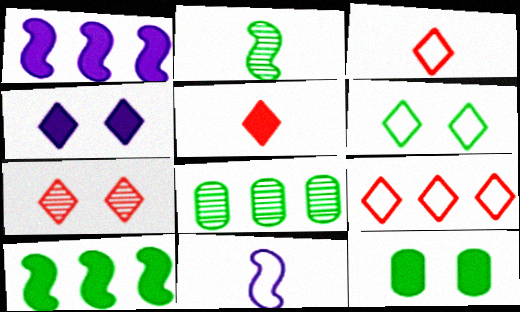[[1, 5, 12], 
[1, 8, 9], 
[4, 6, 7], 
[5, 7, 9]]